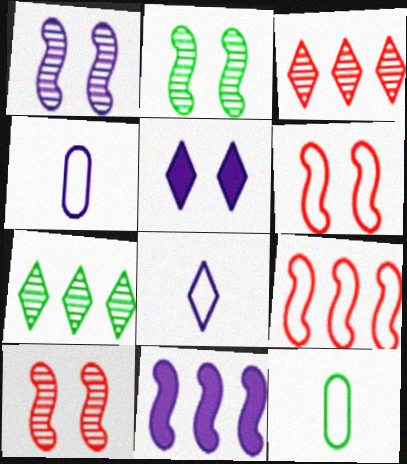[[1, 2, 10]]